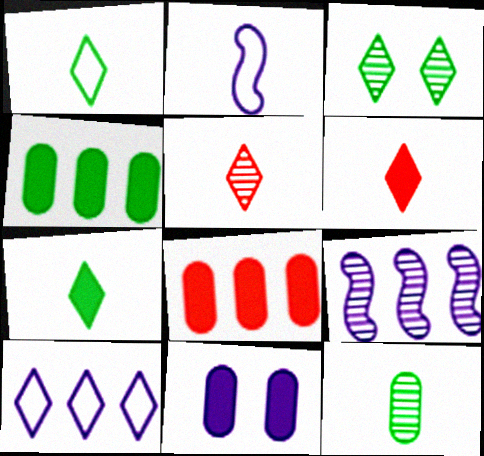[[2, 3, 8], 
[2, 6, 12], 
[3, 6, 10]]